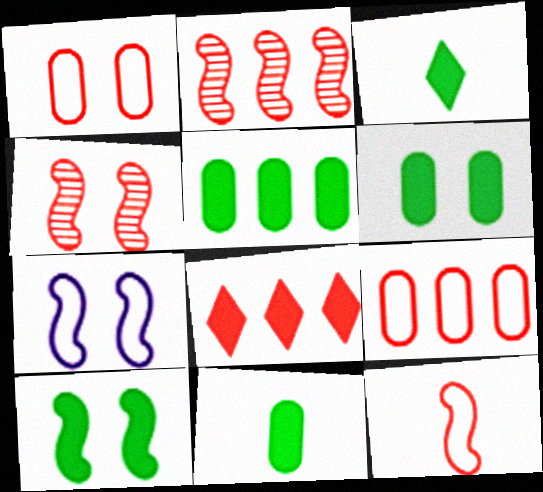[[2, 8, 9], 
[3, 5, 10], 
[4, 7, 10], 
[5, 6, 11]]